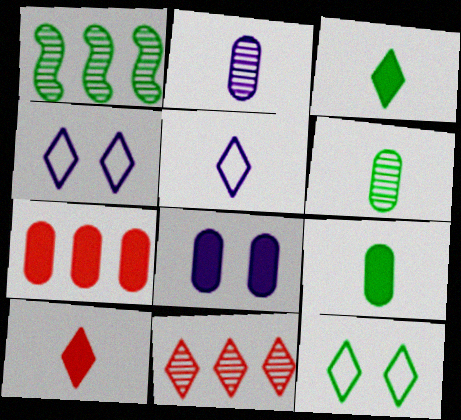[[1, 9, 12], 
[3, 4, 11], 
[7, 8, 9]]